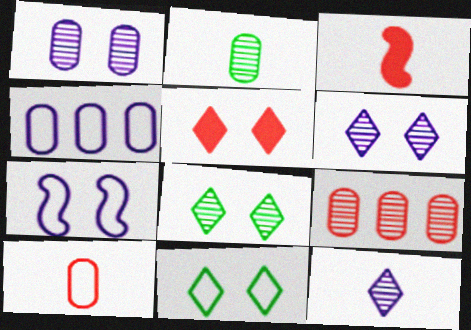[[1, 2, 9], 
[3, 4, 8], 
[5, 6, 11]]